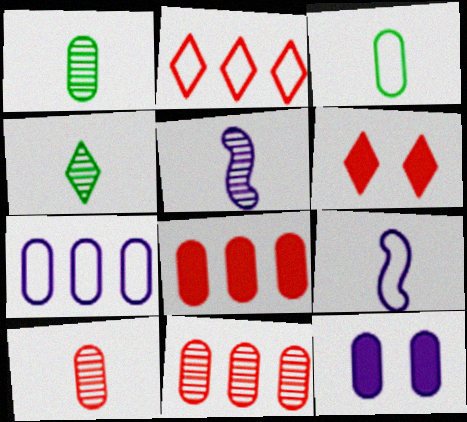[[3, 11, 12], 
[4, 5, 10]]